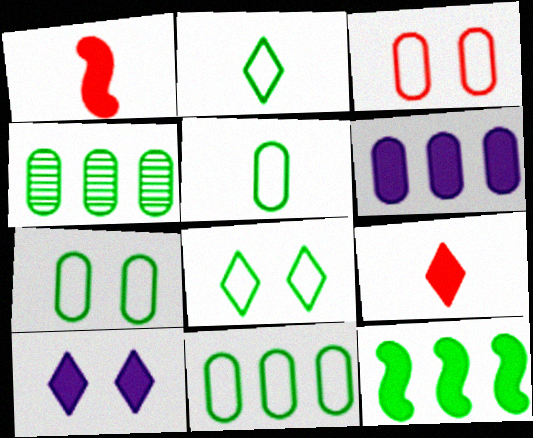[[5, 7, 11]]